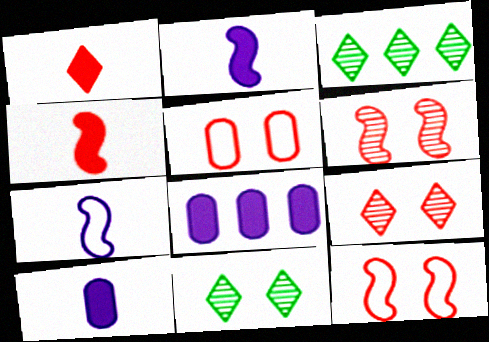[[2, 3, 5], 
[3, 10, 12]]